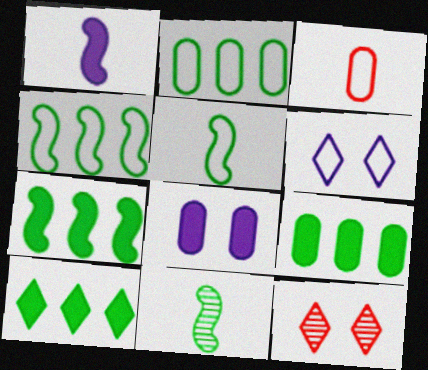[[1, 2, 12], 
[3, 4, 6], 
[7, 9, 10]]